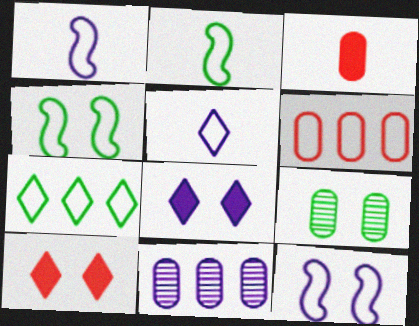[[1, 8, 11], 
[2, 10, 11], 
[4, 5, 6], 
[9, 10, 12]]